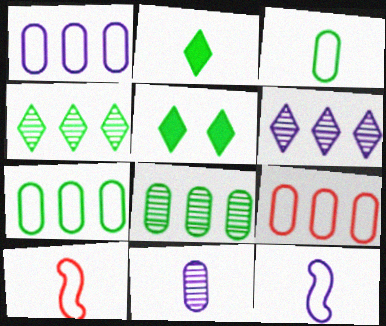[[1, 7, 9], 
[2, 10, 11]]